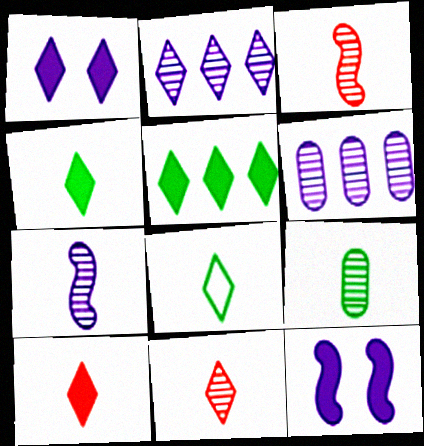[[1, 5, 10], 
[7, 9, 11]]